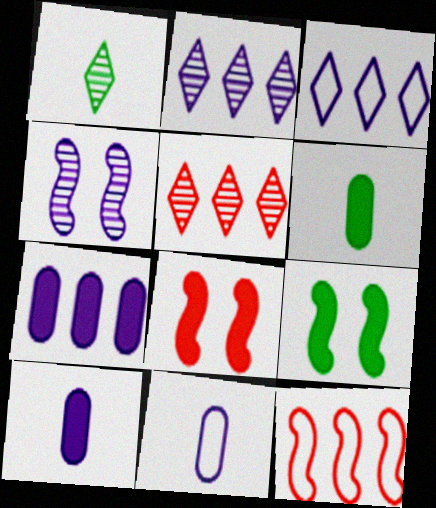[[3, 4, 10], 
[5, 9, 11]]